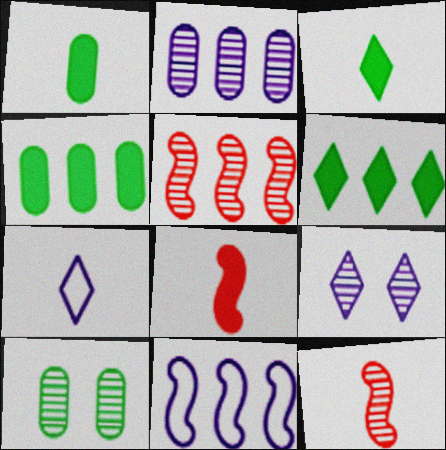[[1, 7, 12]]